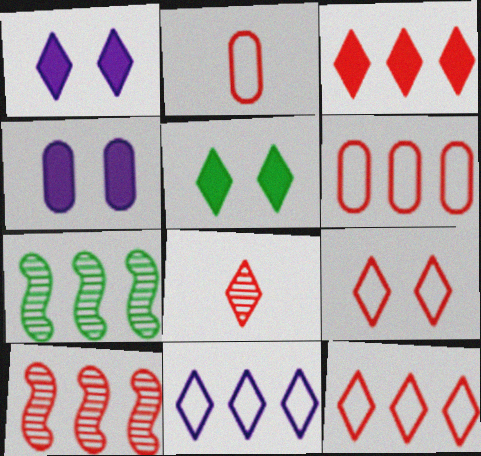[[1, 2, 7], 
[3, 6, 10], 
[3, 8, 9], 
[5, 8, 11]]